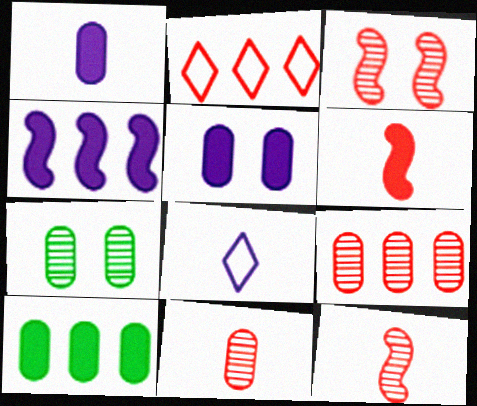[[3, 8, 10]]